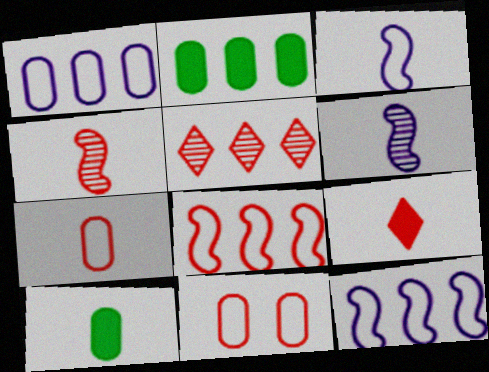[[2, 5, 12], 
[4, 7, 9]]